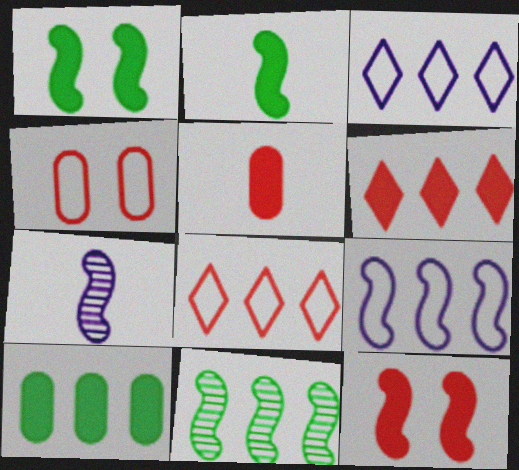[[5, 6, 12]]